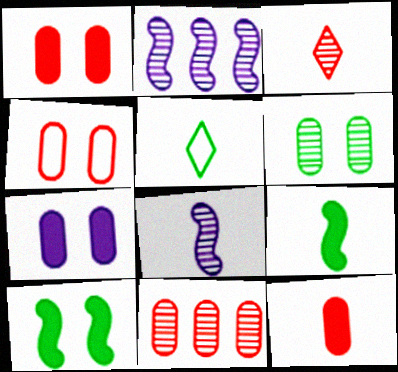[[1, 2, 5], 
[2, 3, 6], 
[4, 6, 7], 
[4, 11, 12], 
[5, 8, 12]]